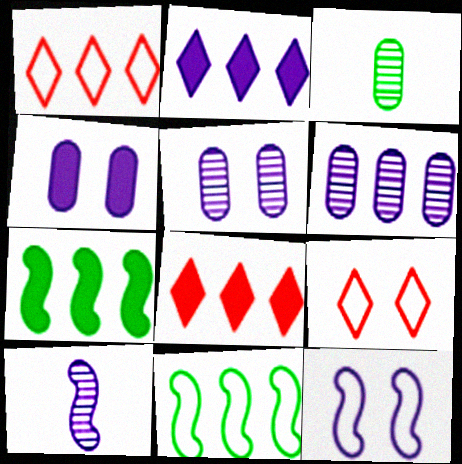[[1, 6, 7], 
[3, 8, 12], 
[6, 8, 11]]